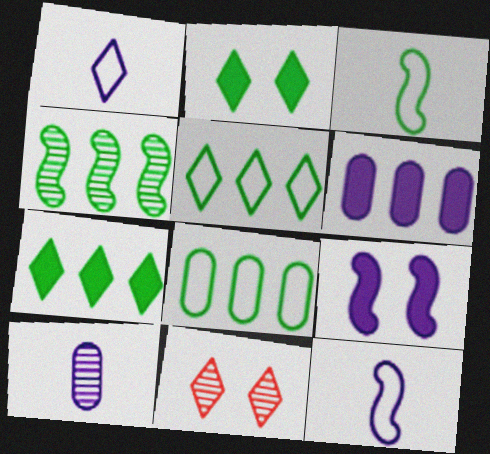[[1, 7, 11], 
[3, 6, 11], 
[4, 7, 8], 
[4, 10, 11]]